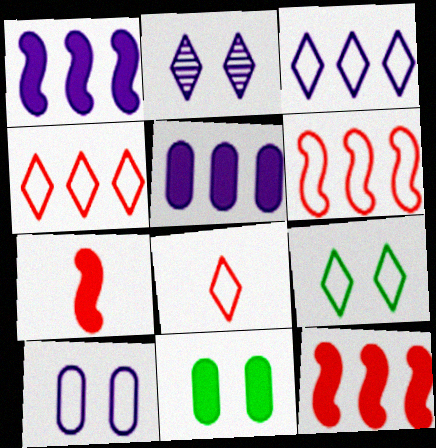[[3, 8, 9]]